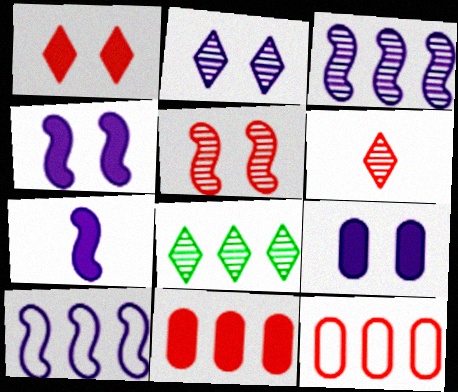[[2, 6, 8], 
[8, 10, 11]]